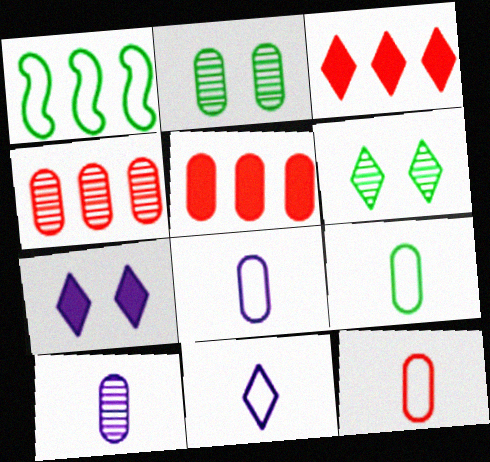[[2, 4, 10], 
[2, 5, 8], 
[3, 6, 11], 
[8, 9, 12]]